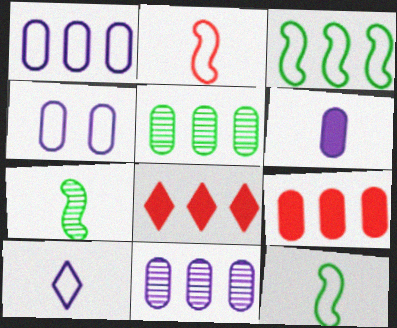[[1, 5, 9], 
[3, 8, 11], 
[4, 6, 11], 
[4, 7, 8]]